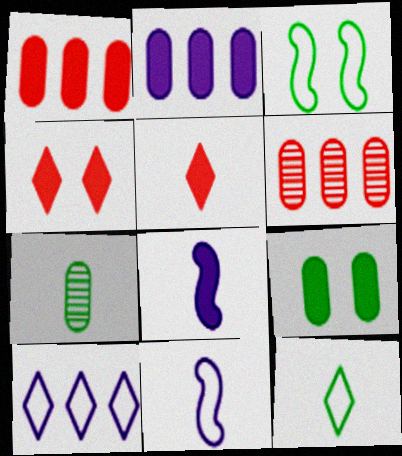[[5, 7, 11]]